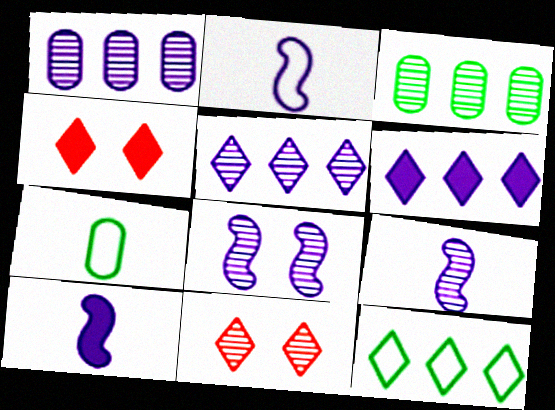[[2, 3, 4], 
[2, 9, 10], 
[3, 9, 11]]